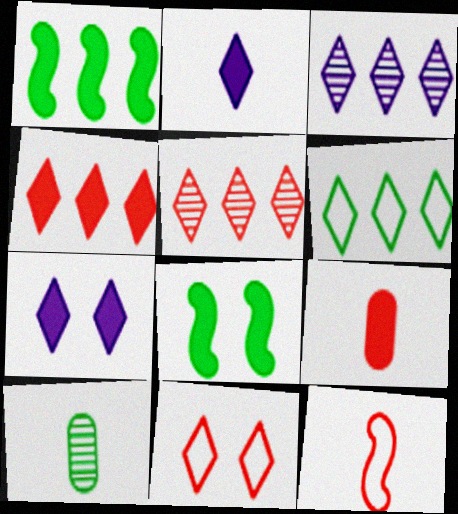[[1, 7, 9], 
[2, 10, 12], 
[3, 4, 6], 
[6, 8, 10]]